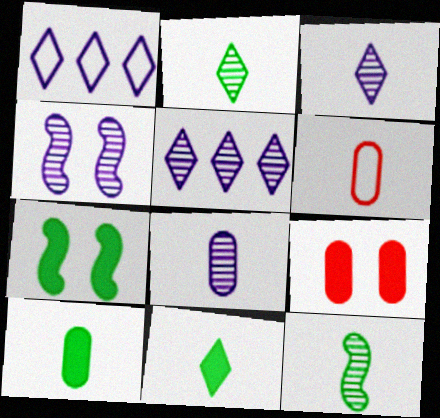[[1, 9, 12], 
[4, 5, 8], 
[5, 6, 7], 
[6, 8, 10]]